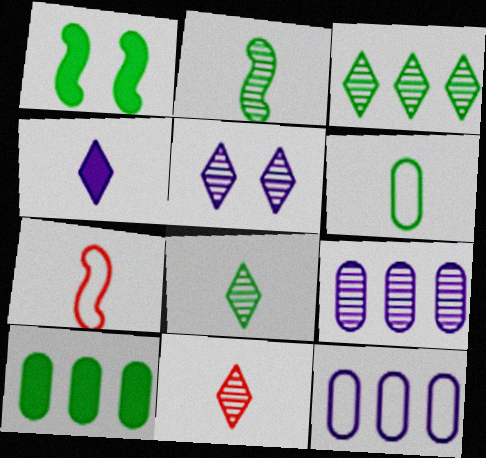[[1, 3, 6], 
[1, 11, 12], 
[3, 5, 11], 
[5, 7, 10]]